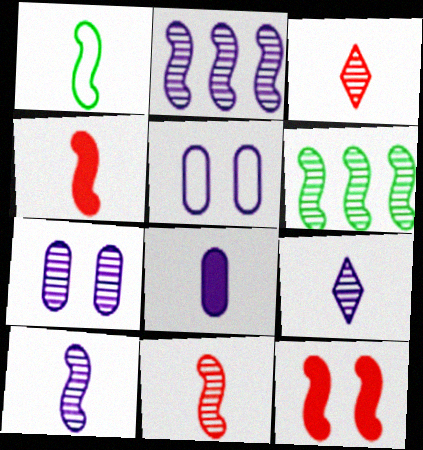[[1, 2, 12], 
[1, 3, 8], 
[1, 4, 10], 
[2, 7, 9], 
[3, 6, 7]]